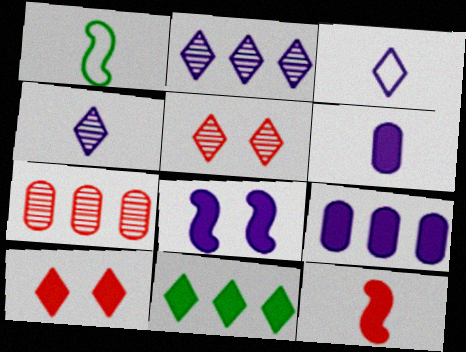[[1, 5, 9], 
[3, 5, 11]]